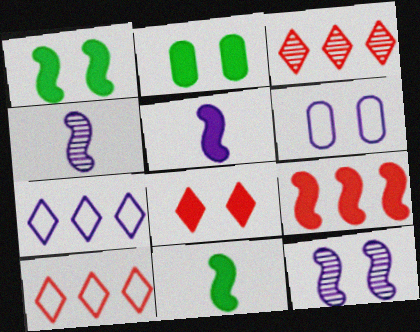[[1, 5, 9], 
[2, 4, 10], 
[3, 6, 11]]